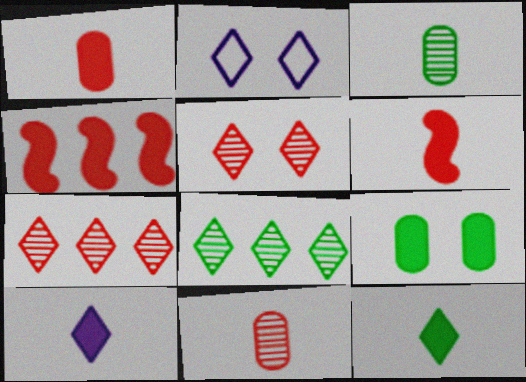[[2, 3, 4], 
[2, 7, 12], 
[4, 9, 10]]